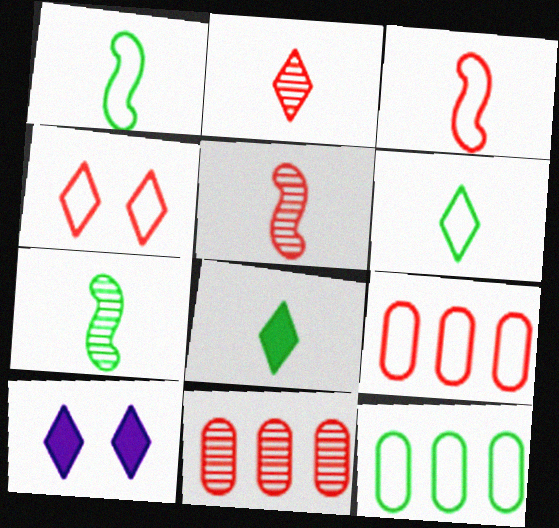[[1, 10, 11], 
[3, 4, 9], 
[5, 10, 12], 
[7, 9, 10]]